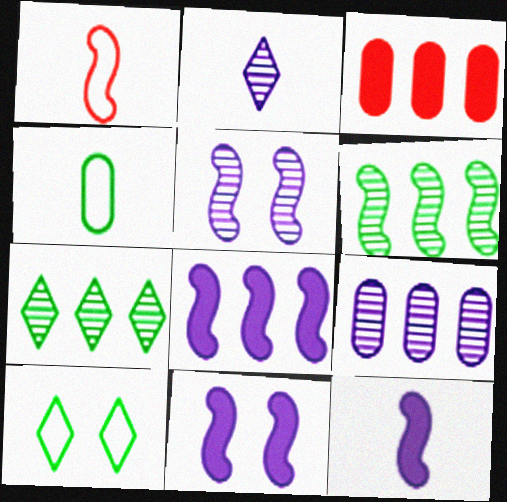[[1, 6, 11], 
[2, 5, 9], 
[8, 11, 12]]